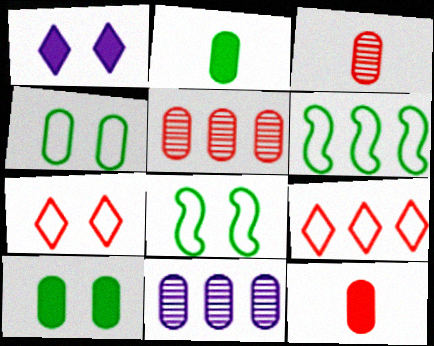[[1, 3, 6], 
[4, 11, 12]]